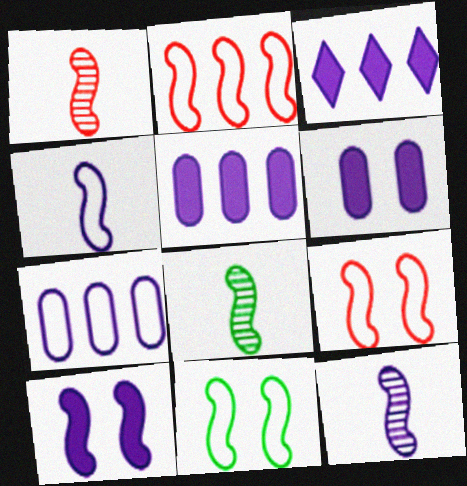[[1, 8, 12], 
[2, 4, 11], 
[2, 8, 10]]